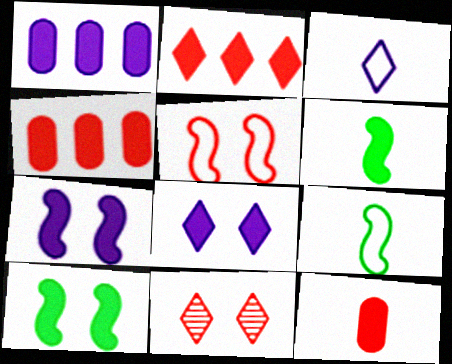[[1, 9, 11], 
[4, 6, 8]]